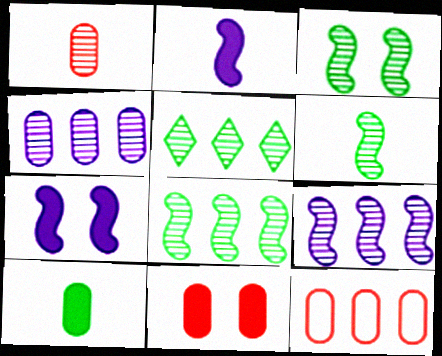[[1, 11, 12], 
[3, 6, 8]]